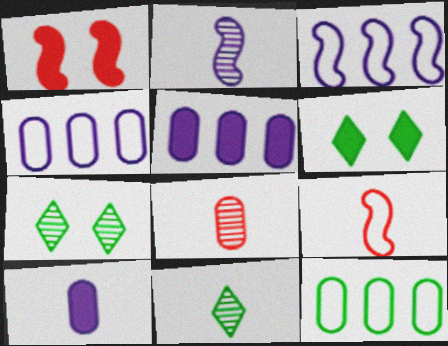[[1, 4, 11], 
[2, 8, 11], 
[3, 6, 8], 
[5, 7, 9], 
[9, 10, 11]]